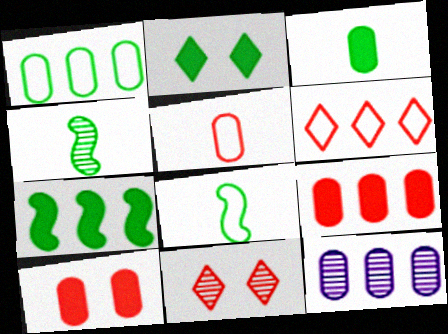[[1, 2, 4], 
[1, 9, 12], 
[2, 3, 7], 
[4, 11, 12], 
[6, 7, 12]]